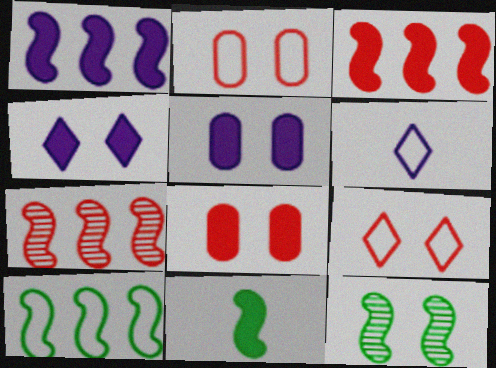[[1, 7, 10], 
[2, 4, 12], 
[2, 6, 10], 
[5, 9, 12], 
[10, 11, 12]]